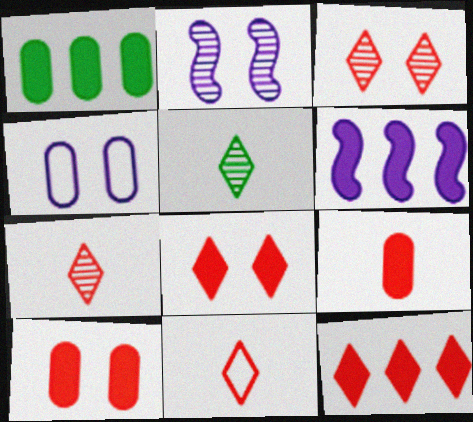[[1, 2, 11], 
[1, 6, 12], 
[3, 11, 12]]